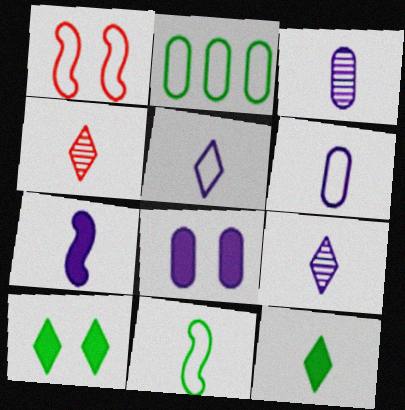[[1, 2, 5], 
[3, 5, 7], 
[4, 5, 12], 
[6, 7, 9]]